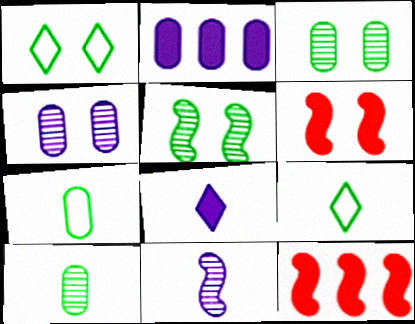[[1, 4, 6], 
[4, 9, 12]]